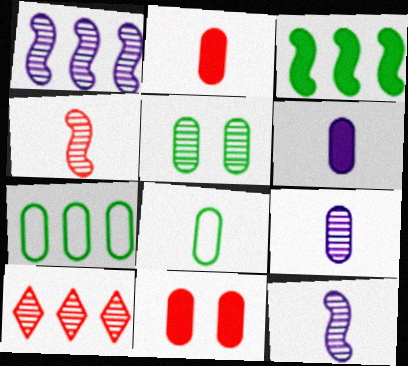[[2, 8, 9], 
[5, 10, 12], 
[7, 9, 11]]